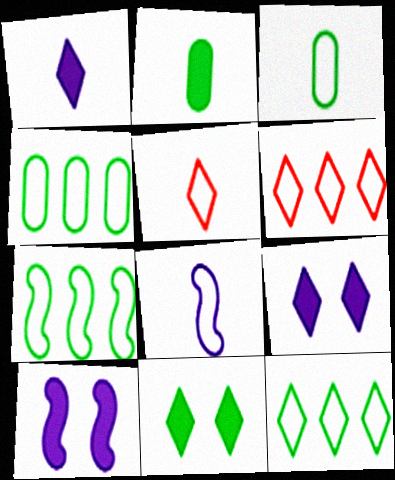[[3, 5, 8], 
[4, 7, 12]]